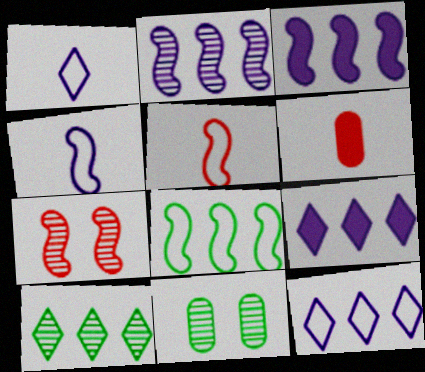[[5, 9, 11]]